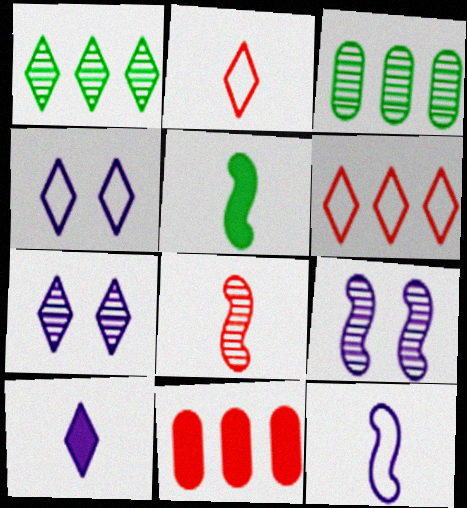[[3, 7, 8], 
[5, 8, 12]]